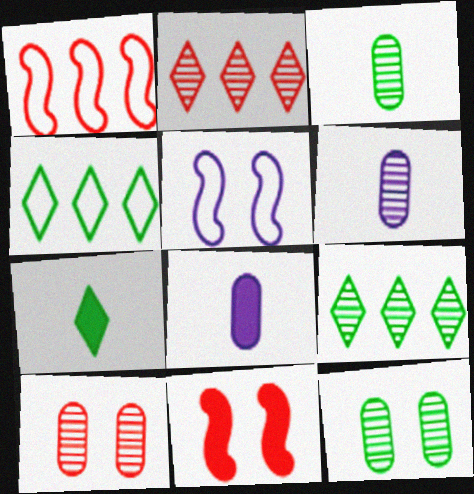[[4, 6, 11]]